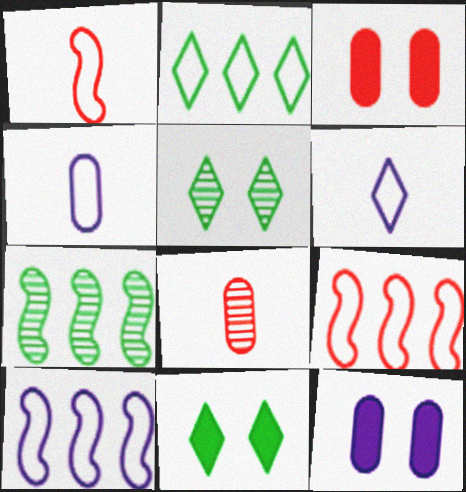[[3, 6, 7], 
[8, 10, 11]]